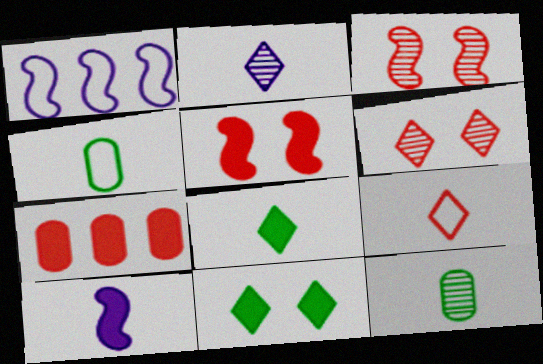[[2, 8, 9], 
[3, 7, 9], 
[7, 10, 11], 
[9, 10, 12]]